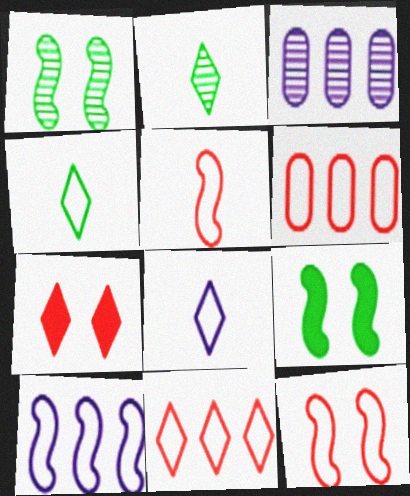[]